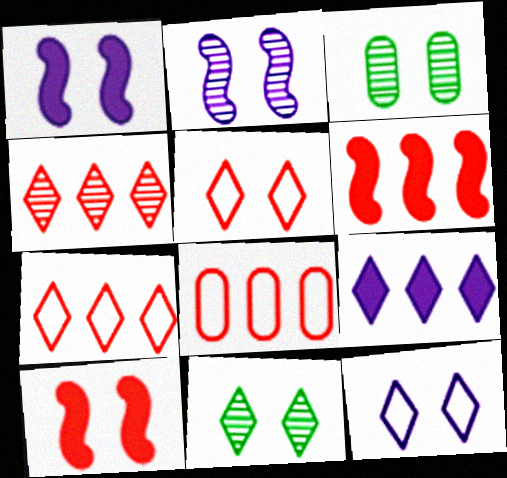[[1, 3, 5], 
[3, 10, 12], 
[4, 6, 8]]